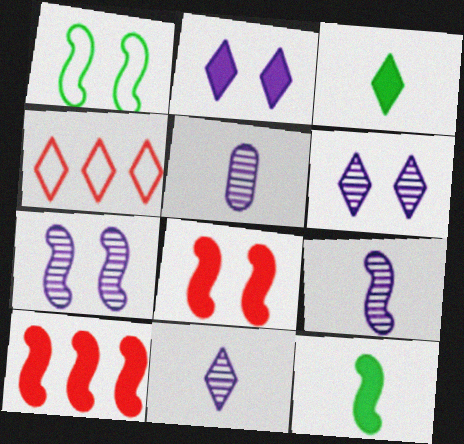[[1, 7, 8], 
[1, 9, 10], 
[3, 4, 6], 
[5, 9, 11]]